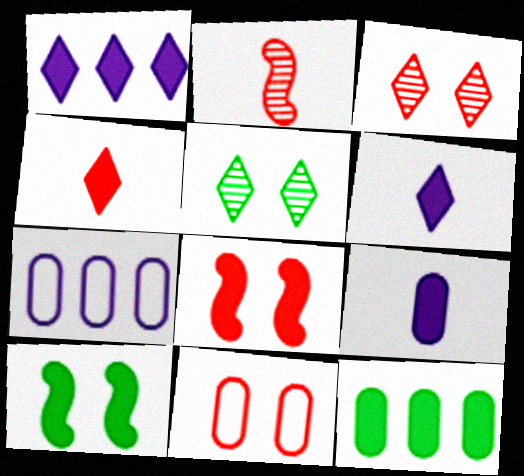[[3, 8, 11], 
[6, 8, 12]]